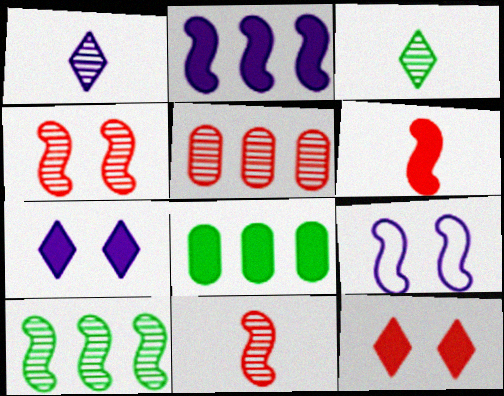[[6, 7, 8], 
[6, 9, 10]]